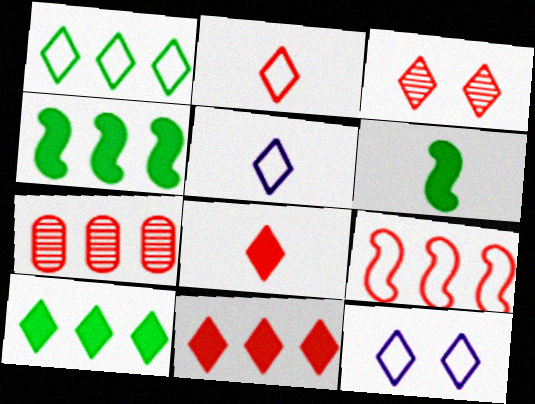[[1, 2, 12], 
[2, 3, 11], 
[3, 5, 10], 
[6, 7, 12], 
[7, 9, 11]]